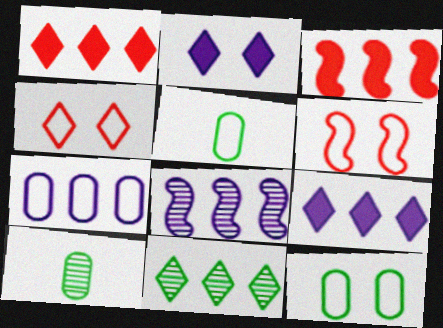[[3, 7, 11], 
[6, 9, 10], 
[7, 8, 9]]